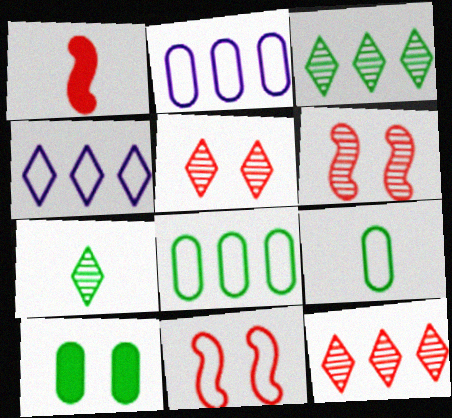[[4, 9, 11]]